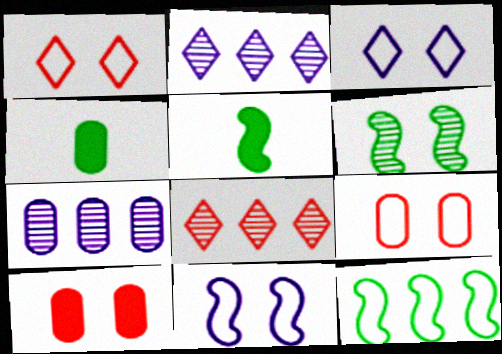[[1, 5, 7], 
[2, 5, 9], 
[3, 6, 10], 
[4, 7, 9], 
[4, 8, 11], 
[5, 6, 12]]